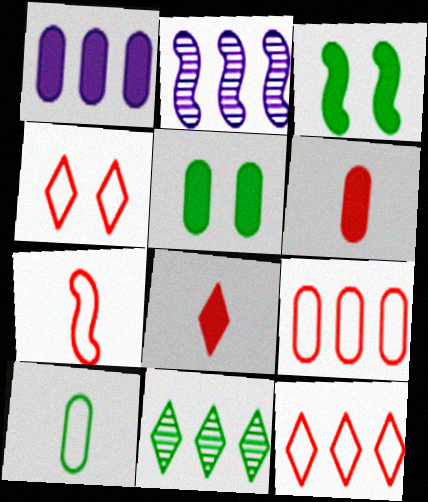[[1, 3, 8], 
[1, 5, 6], 
[2, 3, 7], 
[3, 10, 11], 
[4, 7, 9]]